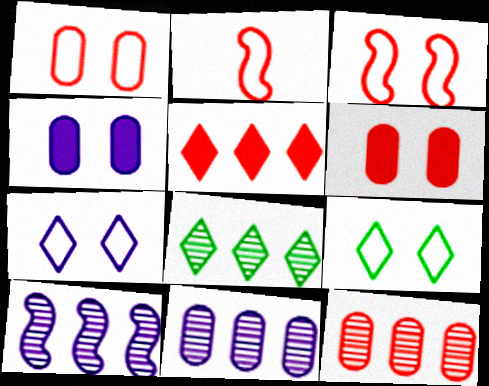[[2, 4, 8], 
[8, 10, 12]]